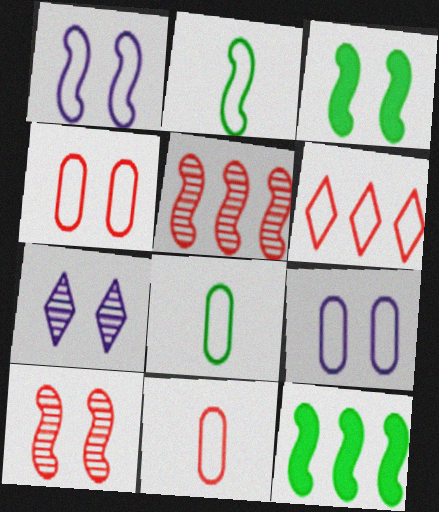[[1, 3, 10], 
[1, 6, 8], 
[2, 6, 9], 
[3, 4, 7], 
[7, 11, 12]]